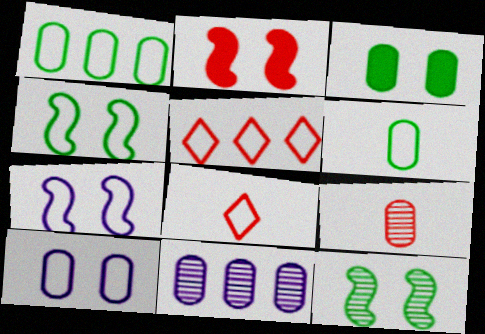[[1, 7, 8], 
[2, 5, 9], 
[2, 7, 12], 
[5, 6, 7]]